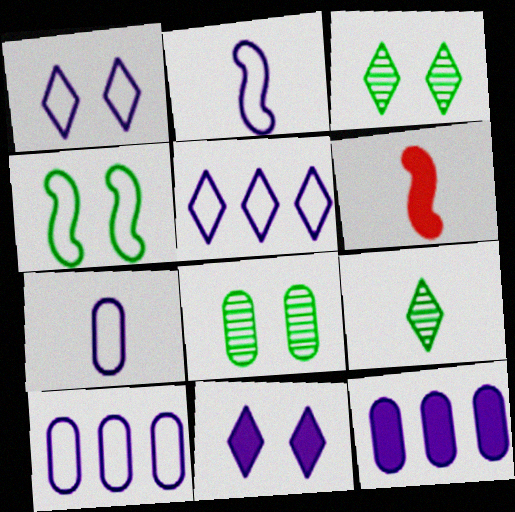[[1, 2, 10], 
[3, 6, 10], 
[5, 6, 8], 
[6, 7, 9]]